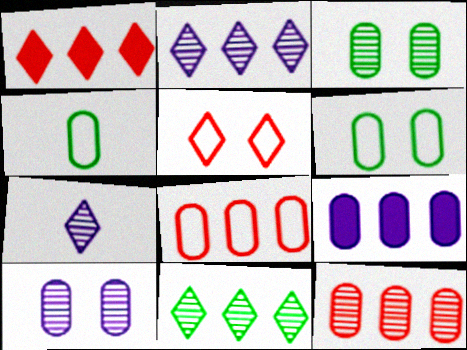[]